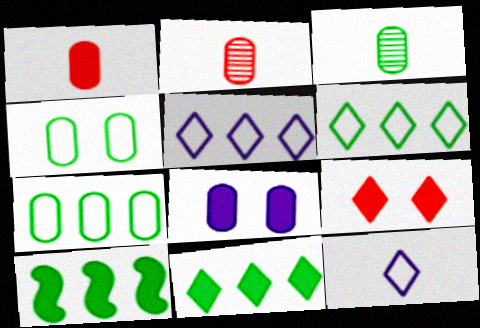[[2, 7, 8]]